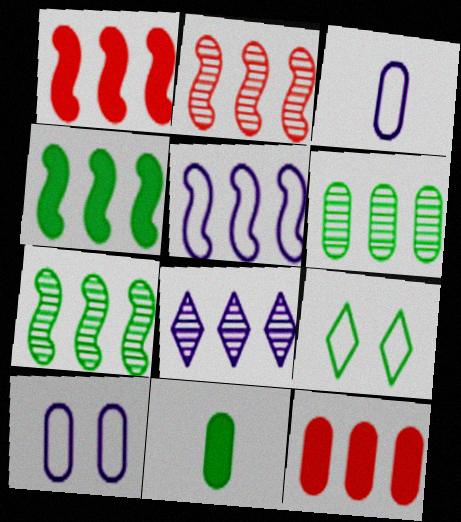[[1, 5, 7], 
[2, 4, 5], 
[2, 6, 8], 
[7, 9, 11]]